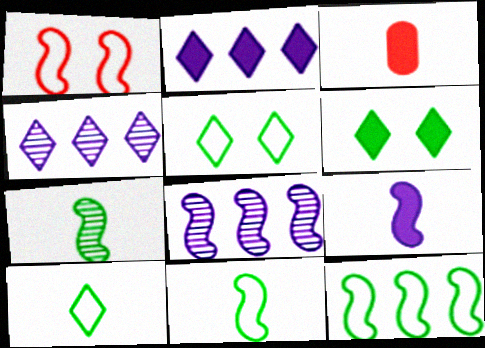[[3, 5, 8]]